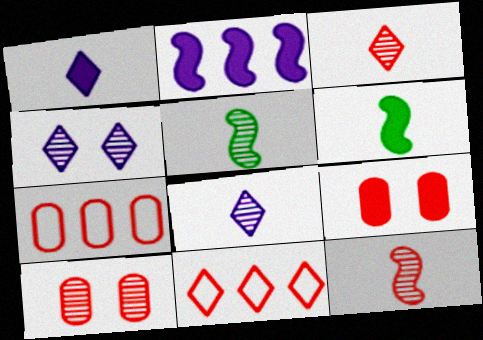[[4, 6, 7], 
[9, 11, 12]]